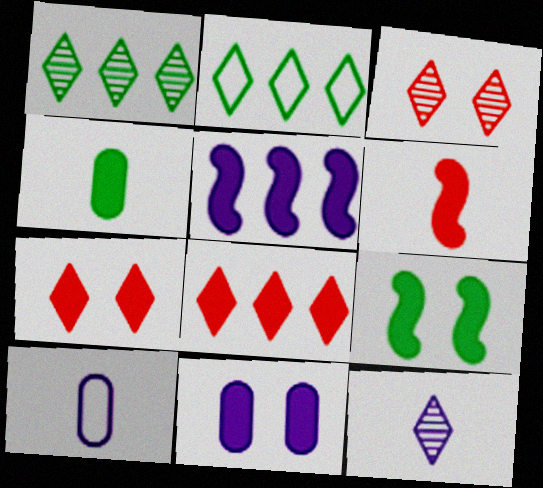[[1, 3, 12], 
[2, 7, 12], 
[4, 5, 7], 
[5, 6, 9], 
[7, 9, 11]]